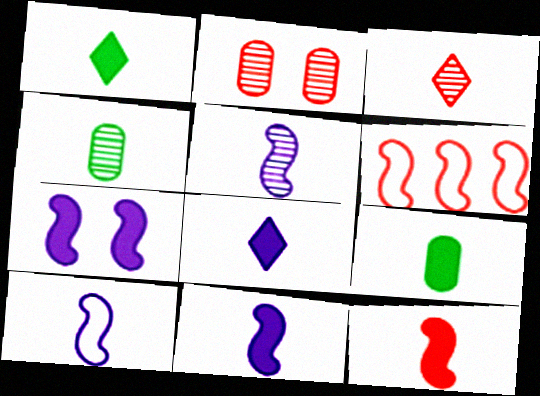[[3, 4, 5], 
[3, 9, 10], 
[5, 10, 11], 
[8, 9, 12]]